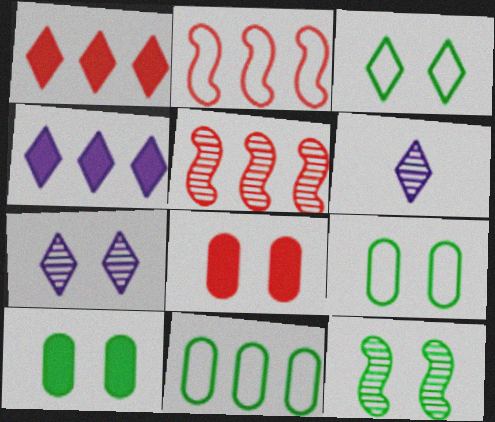[[1, 3, 6], 
[2, 6, 10], 
[3, 10, 12], 
[4, 5, 11]]